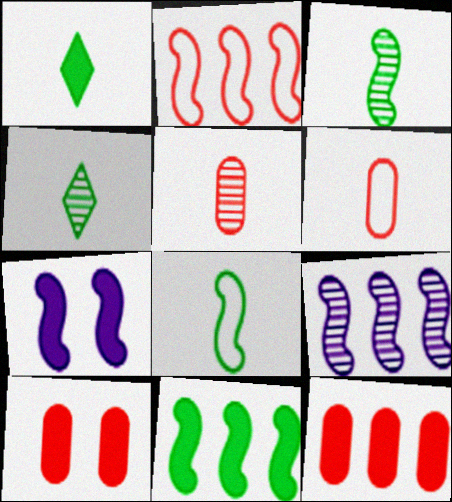[[1, 7, 12], 
[2, 3, 7], 
[2, 9, 11]]